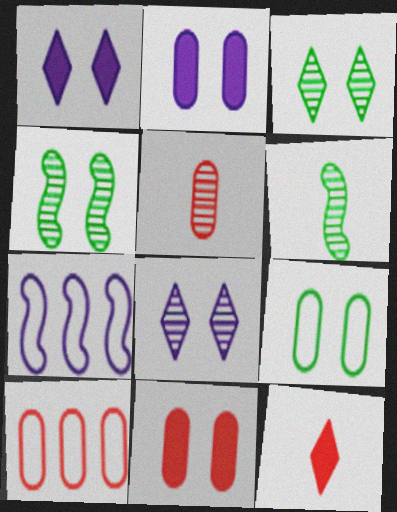[[1, 6, 10], 
[5, 10, 11]]